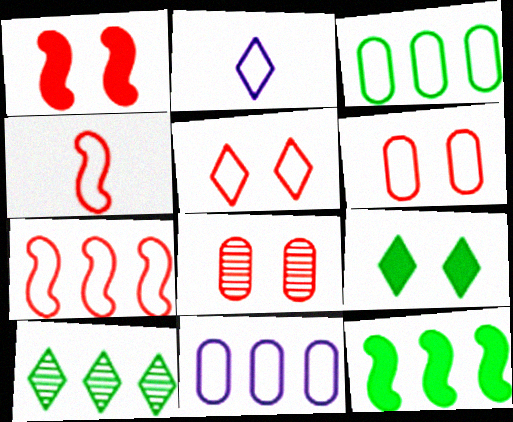[[1, 5, 8], 
[2, 8, 12], 
[3, 10, 12]]